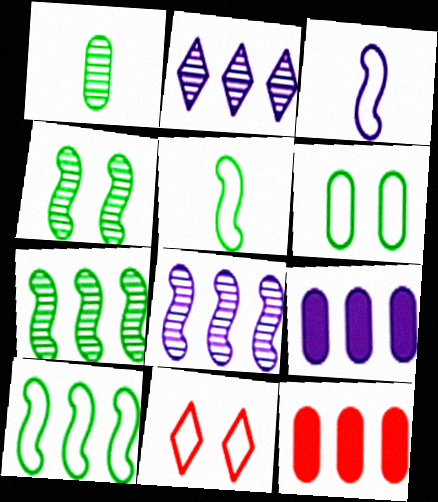[[2, 10, 12]]